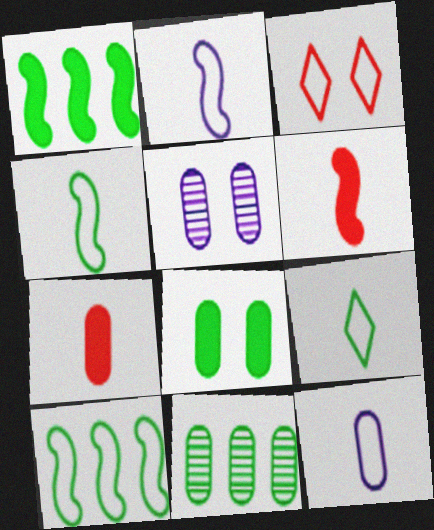[[3, 10, 12]]